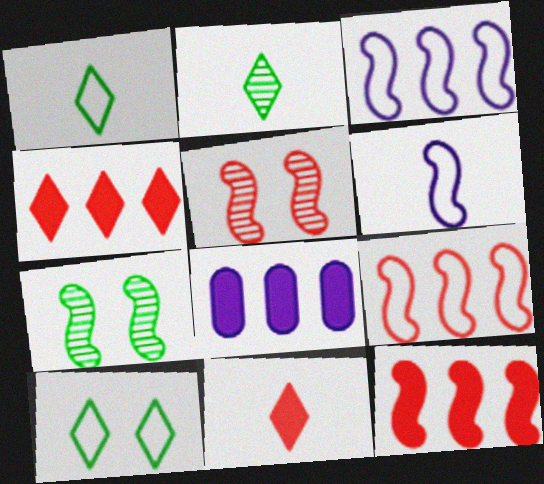[[1, 5, 8], 
[6, 7, 12]]